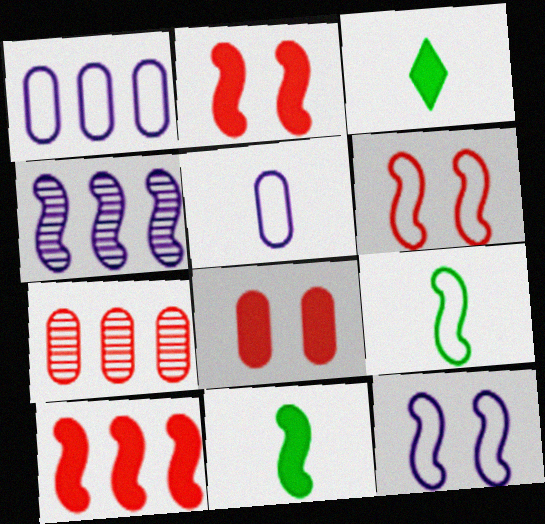[[2, 4, 9], 
[3, 7, 12], 
[4, 6, 11]]